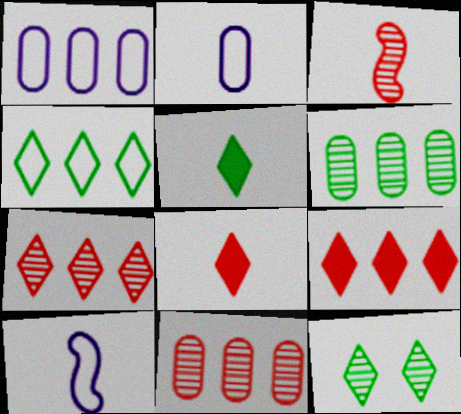[[2, 3, 5], 
[4, 5, 12]]